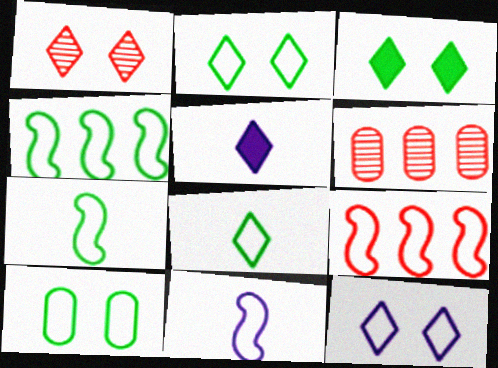[[1, 3, 12], 
[3, 6, 11], 
[4, 8, 10]]